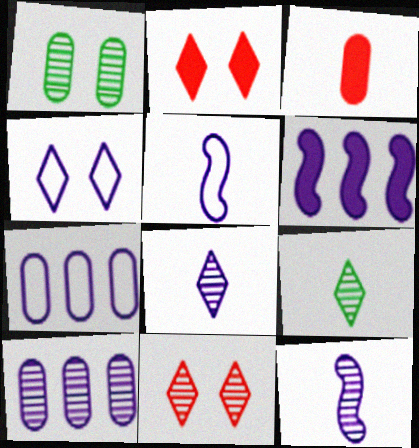[[1, 3, 7], 
[3, 5, 9], 
[4, 5, 7]]